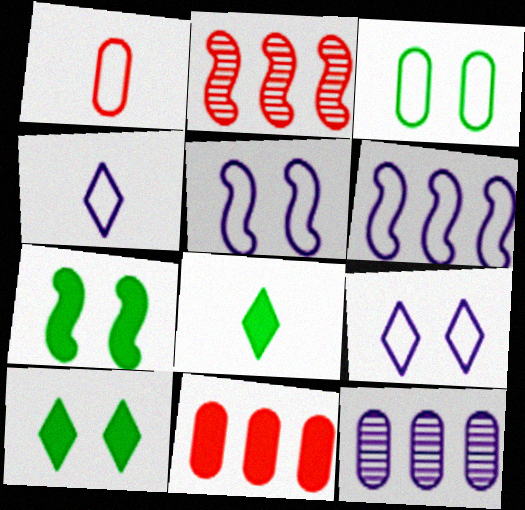[]